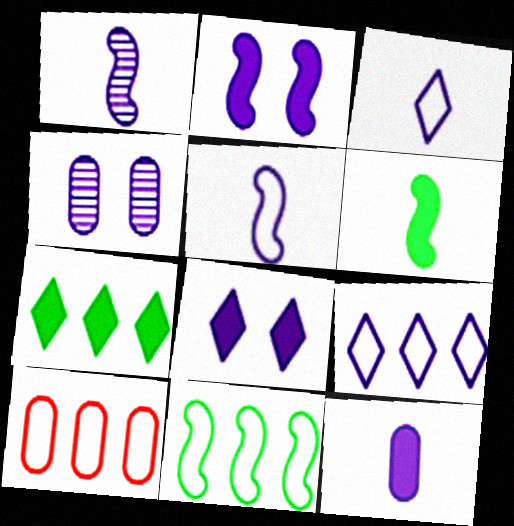[[1, 3, 12], 
[9, 10, 11]]